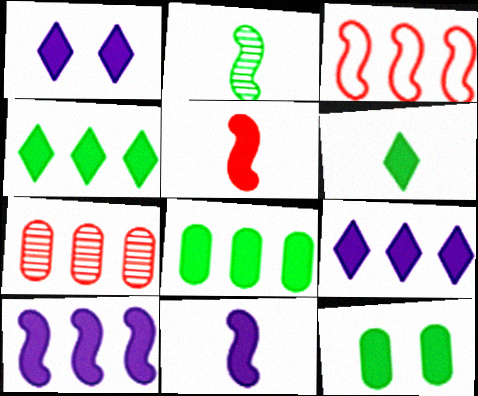[[1, 5, 8], 
[5, 9, 12]]